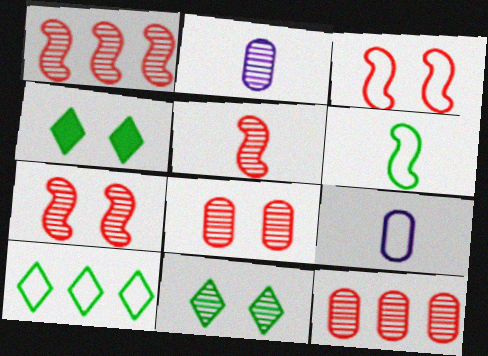[[1, 2, 11], 
[1, 4, 9], 
[1, 5, 7], 
[3, 9, 10]]